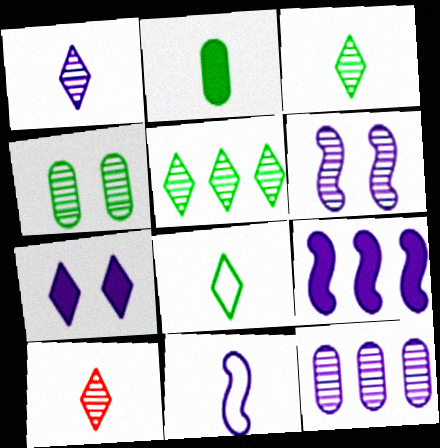[[1, 3, 10], 
[1, 6, 12], 
[2, 10, 11], 
[6, 9, 11], 
[7, 11, 12]]